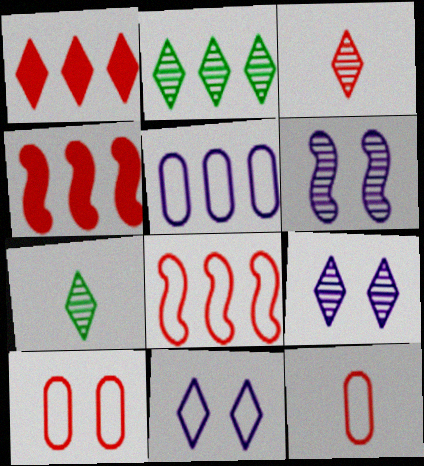[[1, 7, 11], 
[2, 3, 9], 
[2, 4, 5], 
[3, 4, 10]]